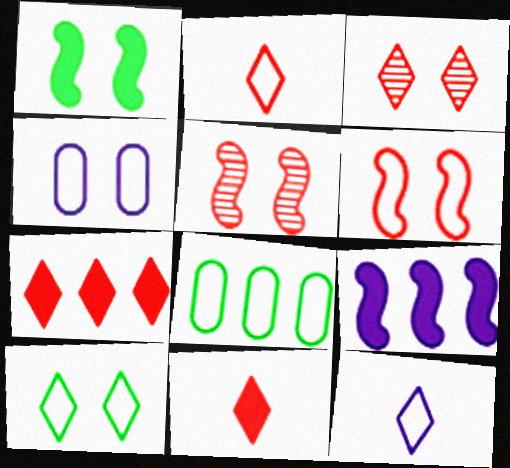[[1, 3, 4], 
[2, 3, 7], 
[4, 6, 10], 
[6, 8, 12]]